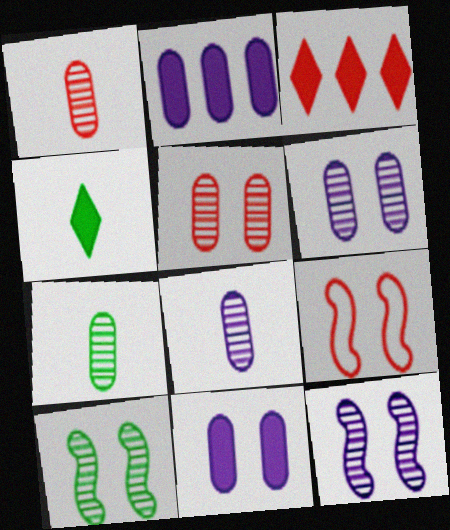[[1, 3, 9], 
[1, 7, 8]]